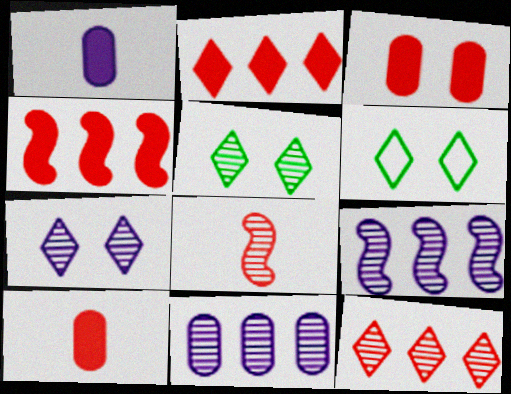[[5, 8, 11], 
[6, 9, 10]]